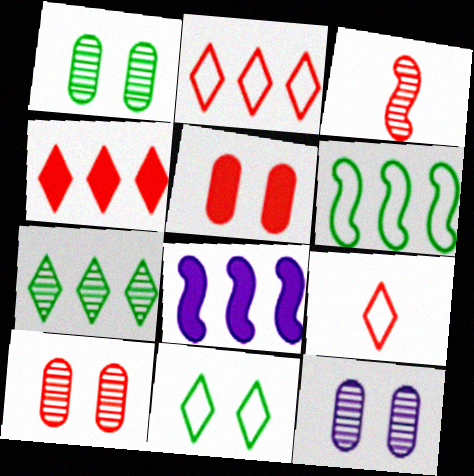[[1, 8, 9], 
[1, 10, 12], 
[2, 3, 5], 
[3, 7, 12]]